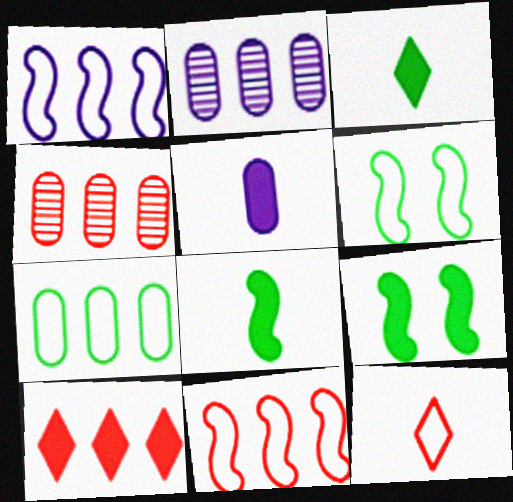[[2, 9, 12], 
[4, 10, 11], 
[5, 9, 10]]